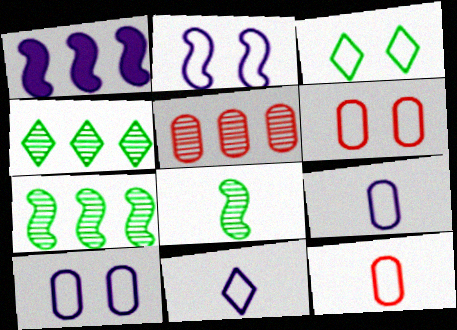[[2, 3, 6]]